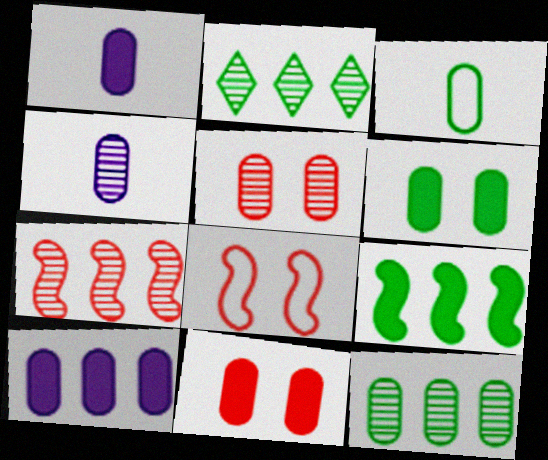[[1, 2, 8], 
[3, 5, 10], 
[3, 6, 12], 
[4, 5, 12]]